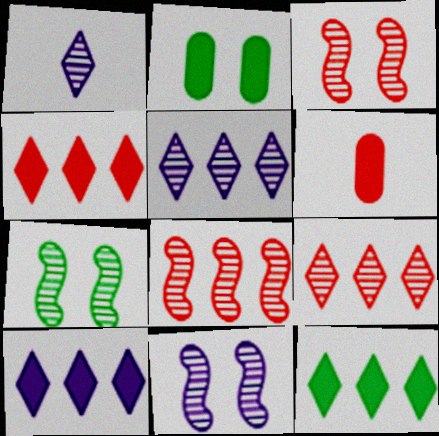[[3, 7, 11], 
[4, 10, 12]]